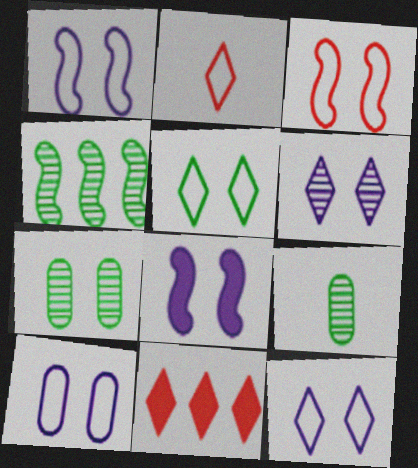[[1, 9, 11], 
[1, 10, 12], 
[3, 5, 10], 
[6, 8, 10]]